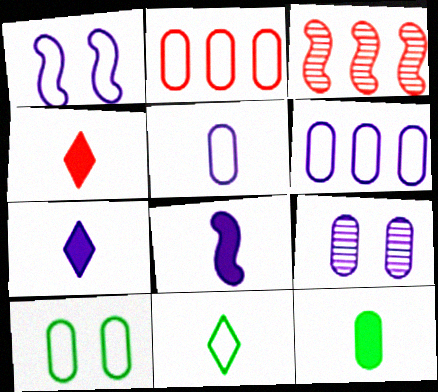[[1, 2, 11], 
[2, 5, 10], 
[2, 9, 12], 
[3, 7, 10], 
[4, 8, 12]]